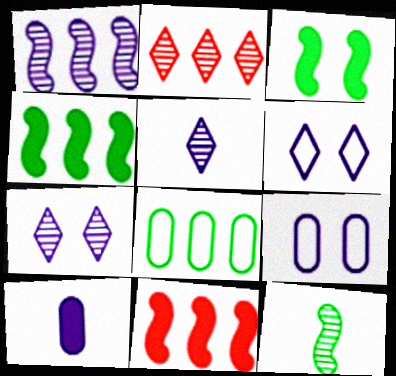[[1, 6, 10]]